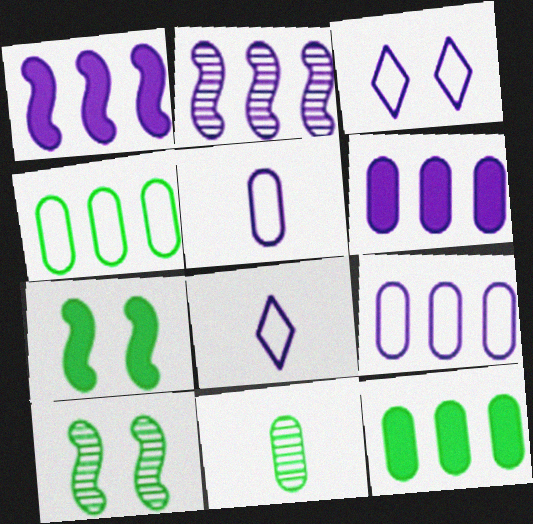[]